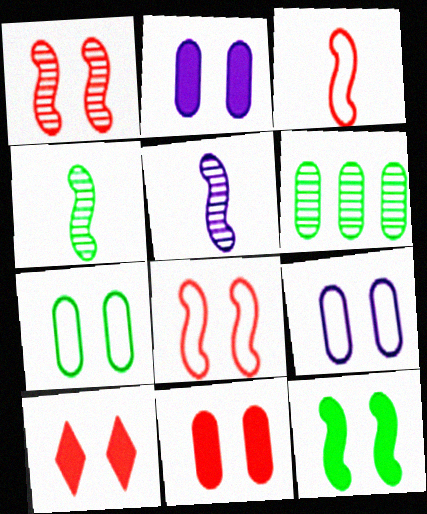[[2, 10, 12]]